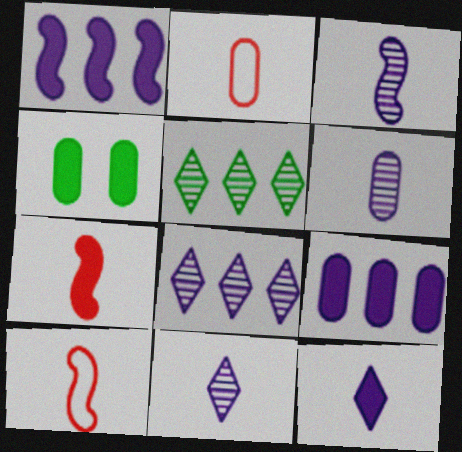[[3, 6, 11], 
[4, 8, 10]]